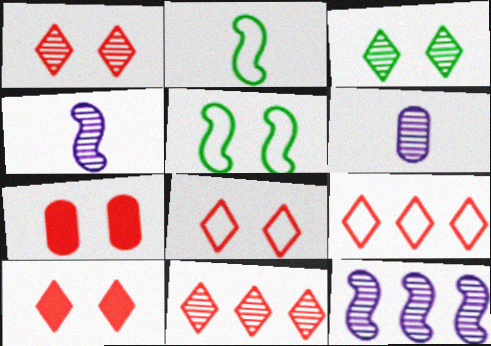[[1, 8, 10]]